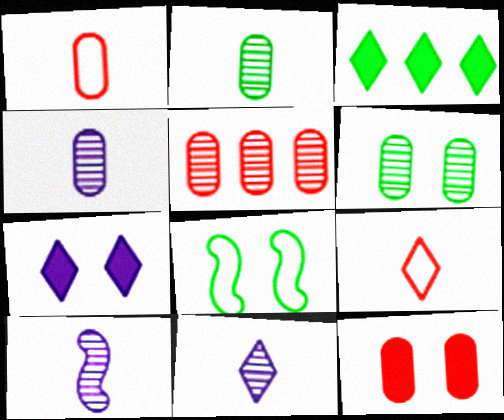[[1, 5, 12], 
[2, 3, 8], 
[4, 5, 6], 
[4, 10, 11]]